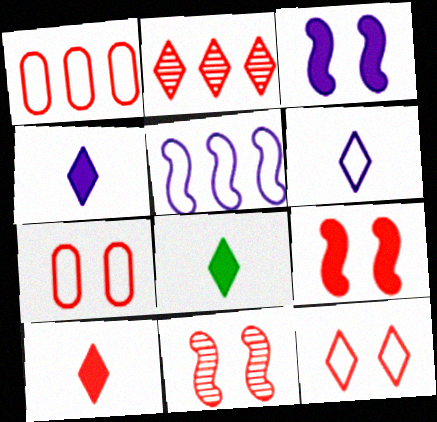[[1, 10, 11], 
[2, 10, 12], 
[4, 8, 10]]